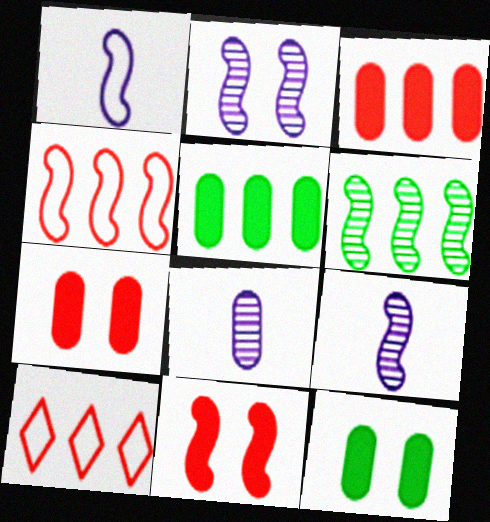[[1, 6, 11], 
[9, 10, 12]]